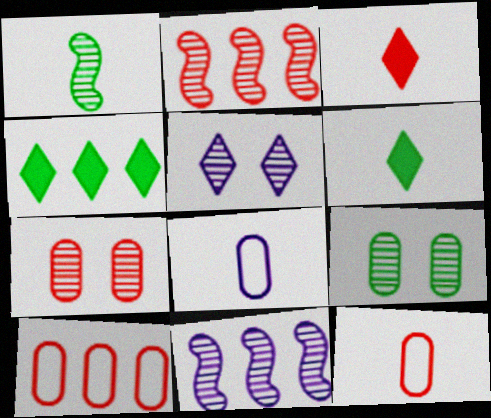[[1, 3, 8], 
[4, 10, 11]]